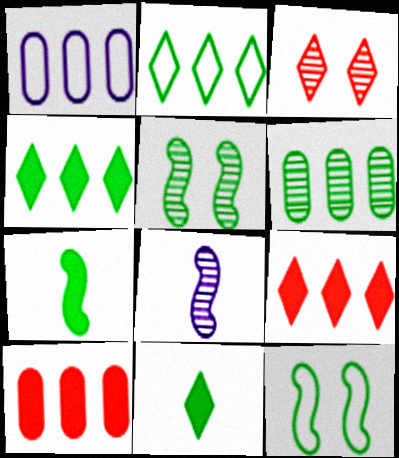[[1, 3, 7], 
[1, 6, 10], 
[3, 6, 8], 
[6, 11, 12]]